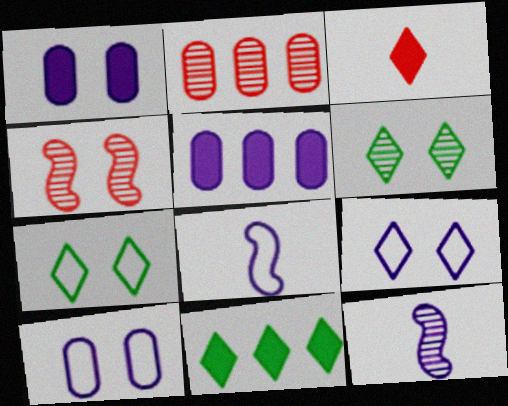[[1, 4, 7], 
[2, 6, 12], 
[5, 9, 12]]